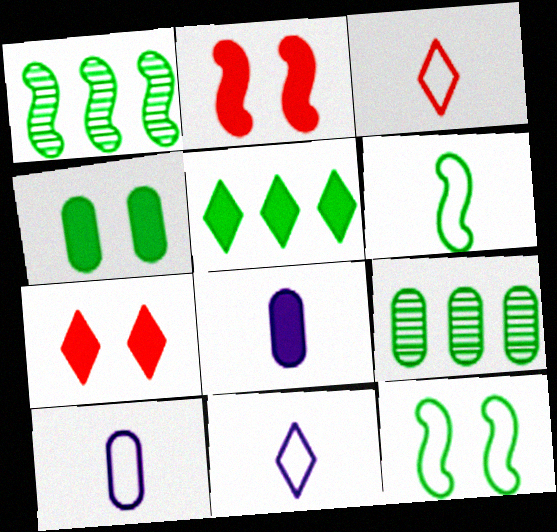[[1, 7, 10], 
[2, 5, 8], 
[2, 9, 11], 
[3, 6, 10]]